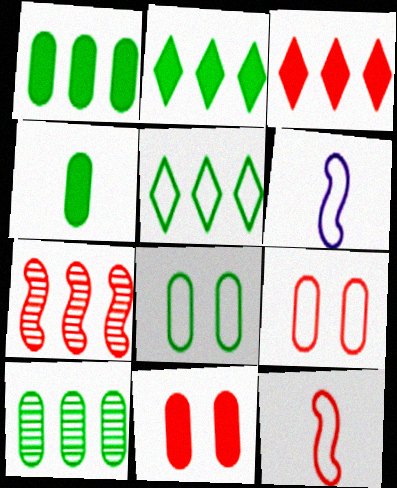[[4, 8, 10], 
[5, 6, 9]]